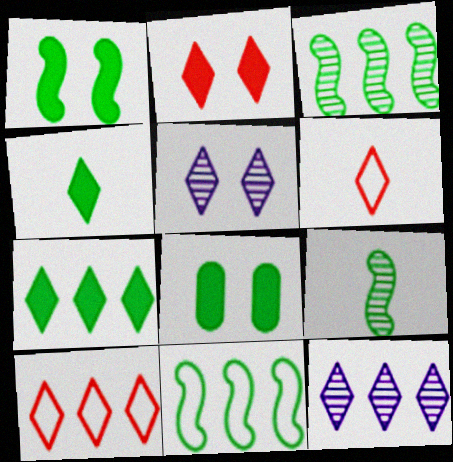[[1, 9, 11], 
[4, 5, 10], 
[5, 6, 7], 
[7, 10, 12]]